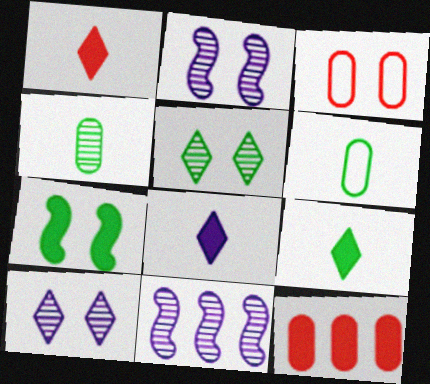[[1, 8, 9], 
[3, 7, 10], 
[3, 9, 11], 
[7, 8, 12]]